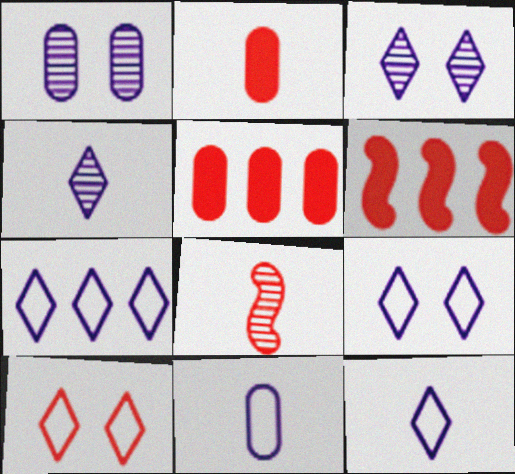[[5, 8, 10], 
[7, 9, 12]]